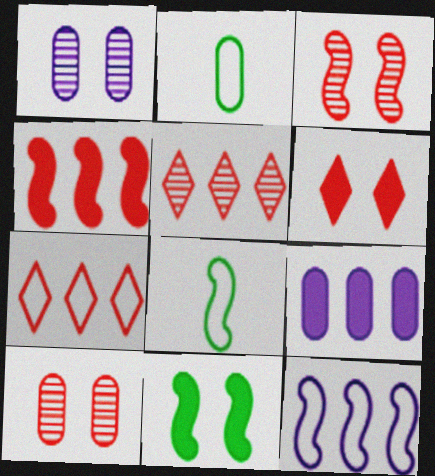[[2, 9, 10]]